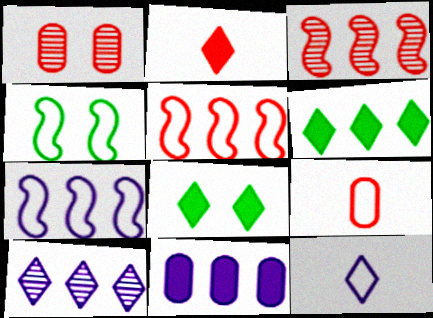[[1, 2, 5], 
[7, 10, 11]]